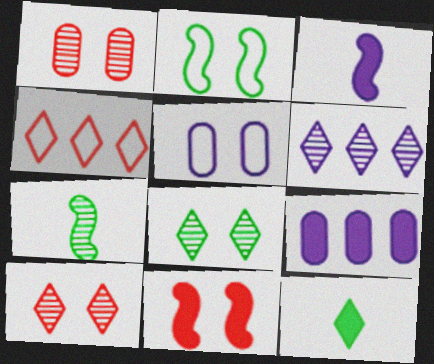[[1, 6, 7], 
[3, 5, 6], 
[5, 8, 11], 
[9, 11, 12]]